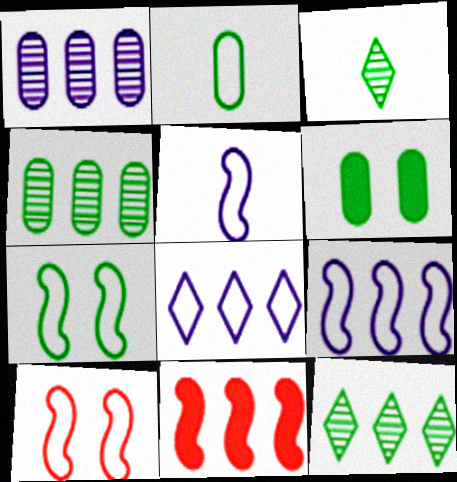[[2, 4, 6], 
[2, 8, 10], 
[4, 8, 11]]